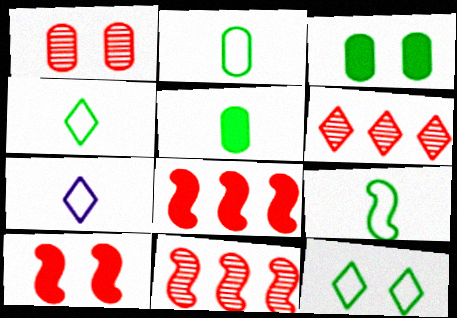[[2, 4, 9], 
[3, 7, 11]]